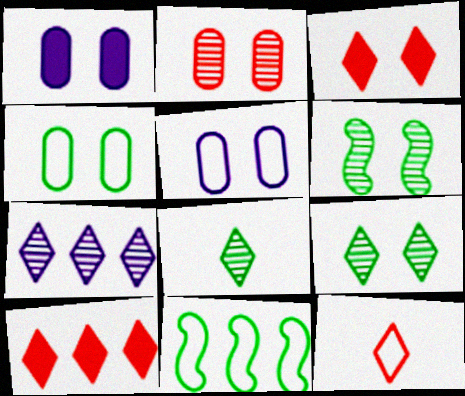[[1, 2, 4], 
[3, 5, 6], 
[5, 11, 12]]